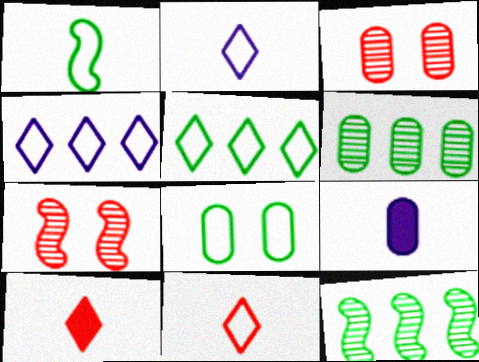[[1, 5, 8], 
[5, 7, 9]]